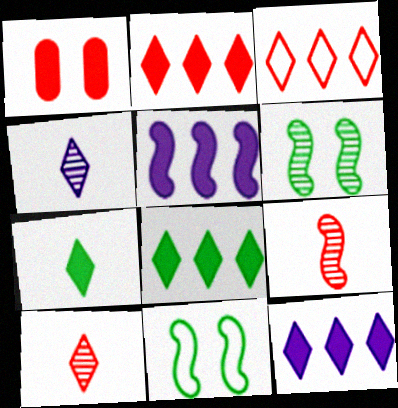[[1, 3, 9], 
[1, 5, 7], 
[2, 8, 12], 
[5, 9, 11]]